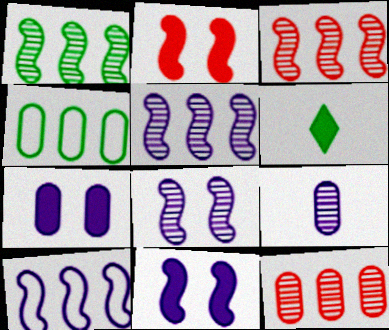[[1, 3, 5]]